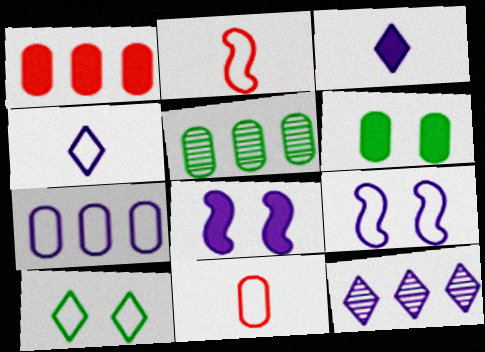[[1, 5, 7], 
[2, 6, 12], 
[2, 7, 10], 
[4, 7, 9]]